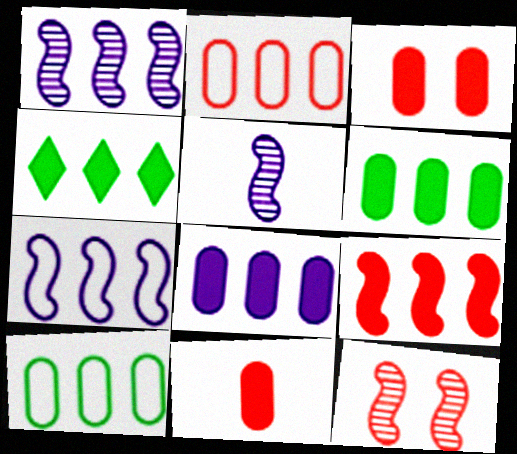[[1, 2, 4], 
[4, 8, 9]]